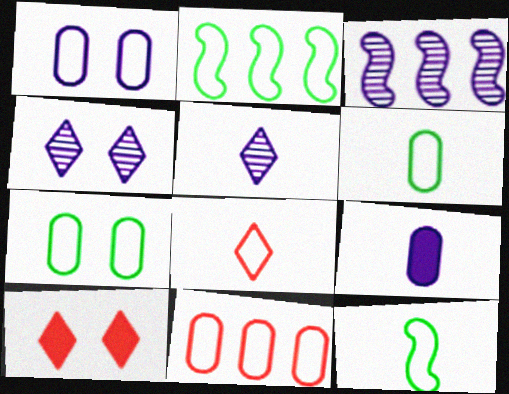[[1, 2, 8], 
[1, 6, 11], 
[3, 6, 10]]